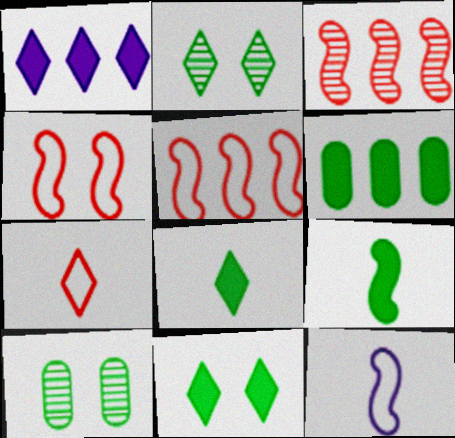[[1, 2, 7], 
[6, 9, 11]]